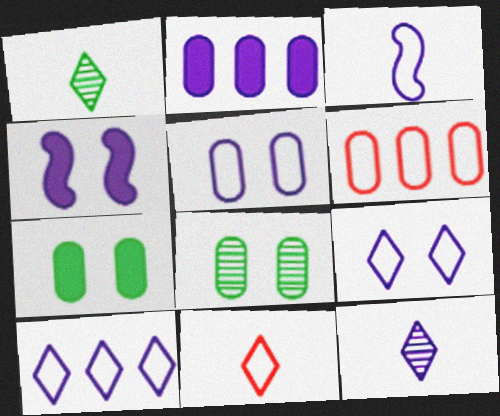[[1, 4, 6], 
[3, 5, 10]]